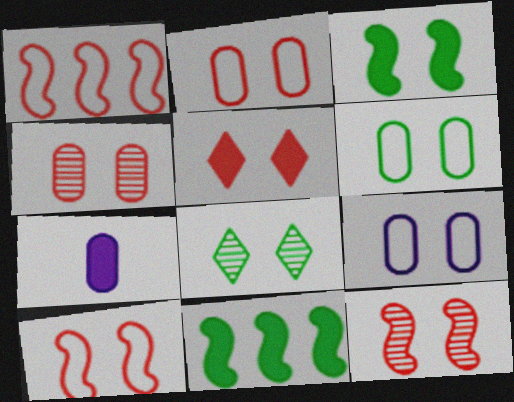[[1, 7, 8], 
[2, 5, 12], 
[2, 6, 9], 
[3, 6, 8], 
[4, 5, 10], 
[5, 7, 11]]